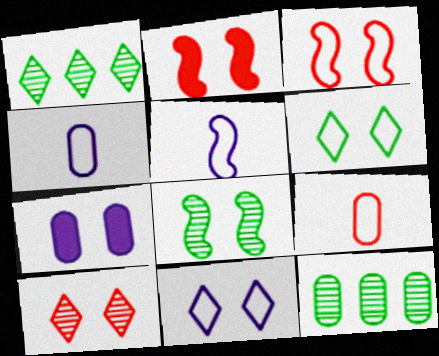[[1, 2, 4], 
[7, 9, 12]]